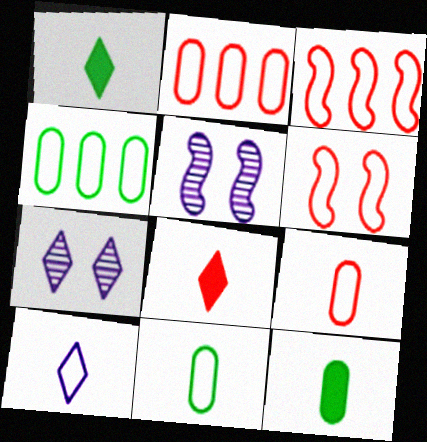[[1, 2, 5], 
[3, 7, 12], 
[4, 5, 8], 
[4, 6, 10]]